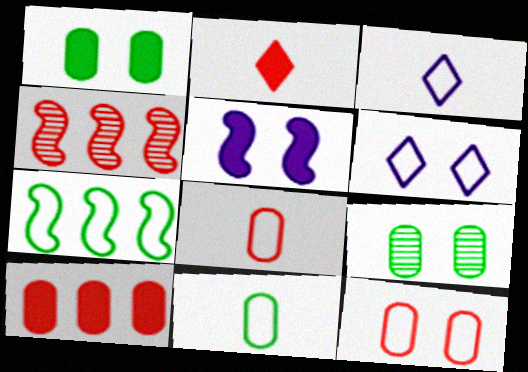[[1, 3, 4], 
[2, 4, 12], 
[3, 7, 12], 
[6, 7, 8]]